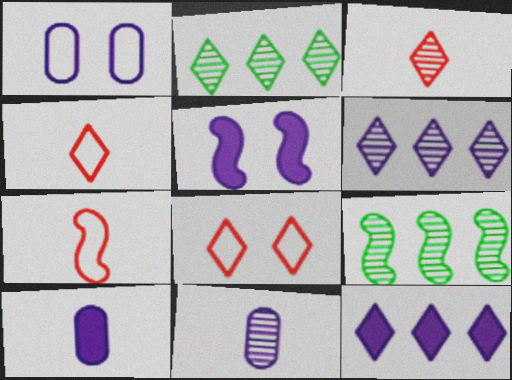[[5, 7, 9], 
[5, 10, 12], 
[8, 9, 10]]